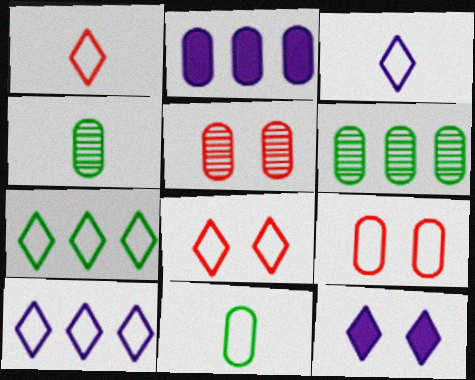[[2, 4, 9], 
[2, 5, 11], 
[3, 7, 8]]